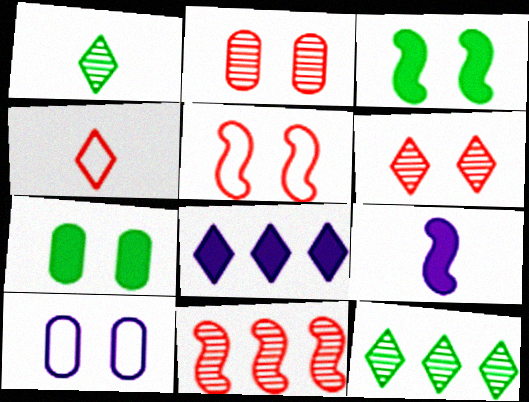[[2, 7, 10], 
[3, 6, 10]]